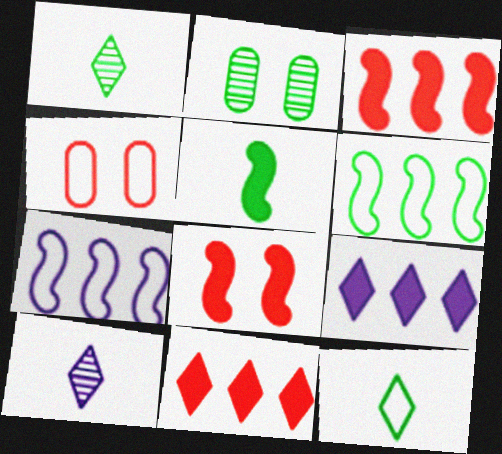[[4, 7, 12]]